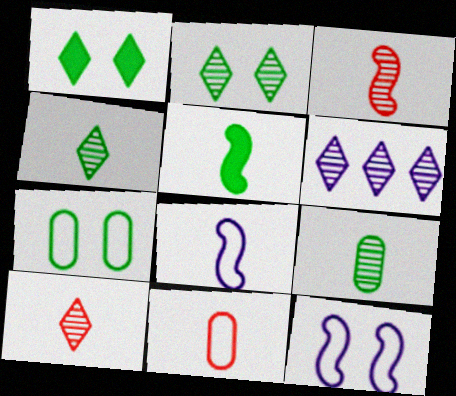[[2, 6, 10], 
[3, 5, 8]]